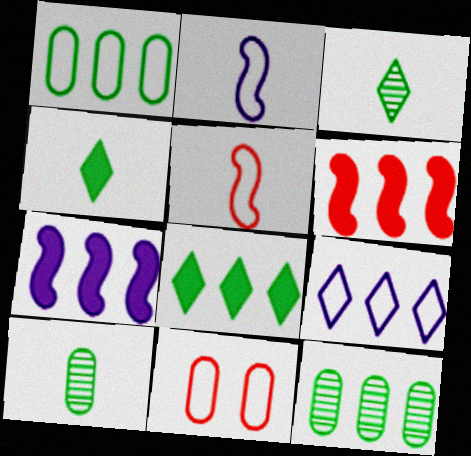[[3, 7, 11], 
[6, 9, 12]]